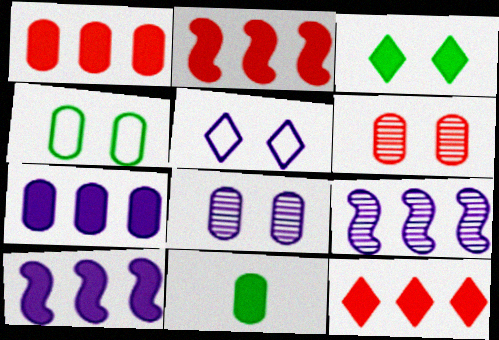[[1, 2, 12]]